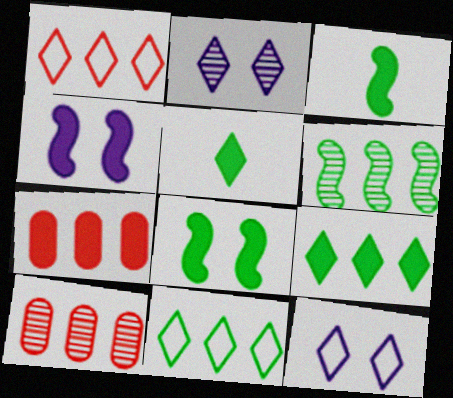[[1, 2, 5], 
[3, 10, 12], 
[4, 5, 7]]